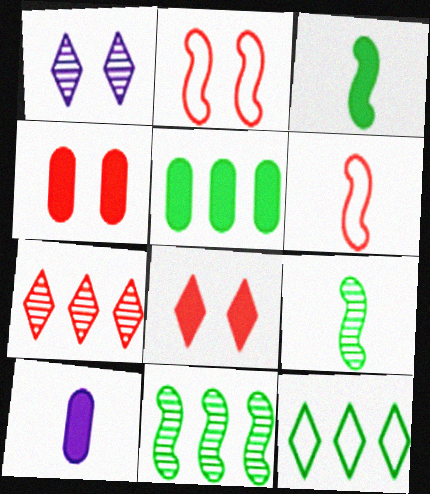[[1, 5, 6], 
[4, 5, 10], 
[4, 6, 7], 
[5, 11, 12]]